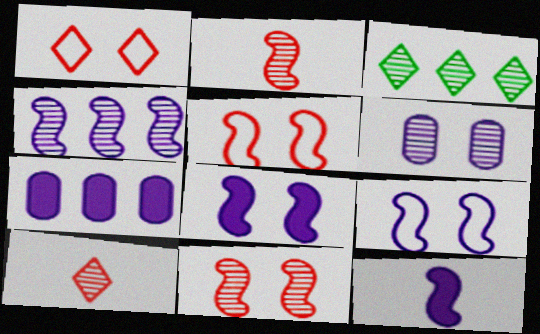[[2, 3, 6], 
[4, 9, 12]]